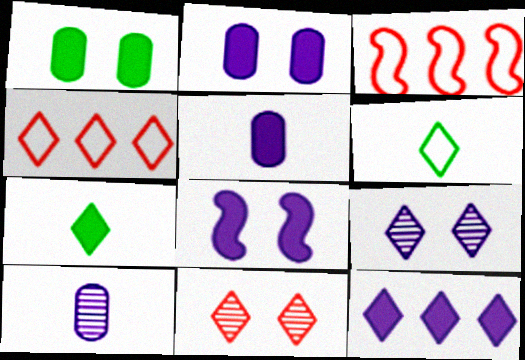[[4, 7, 9], 
[5, 8, 12], 
[6, 11, 12]]